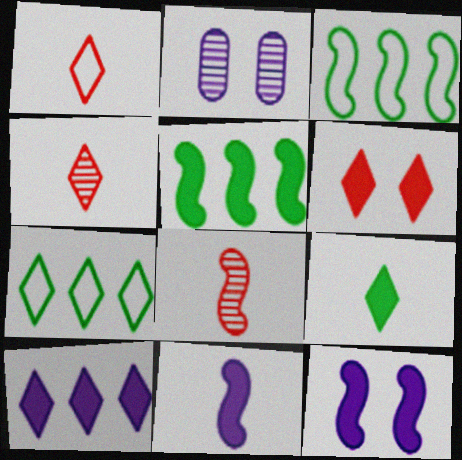[[1, 2, 5], 
[3, 8, 12], 
[6, 9, 10]]